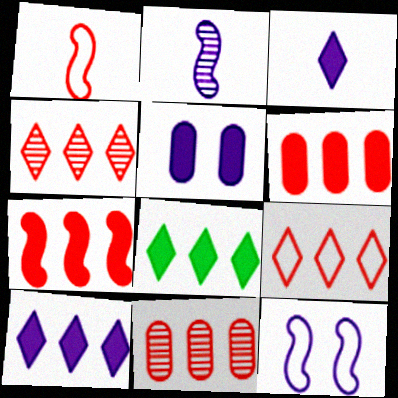[[7, 9, 11]]